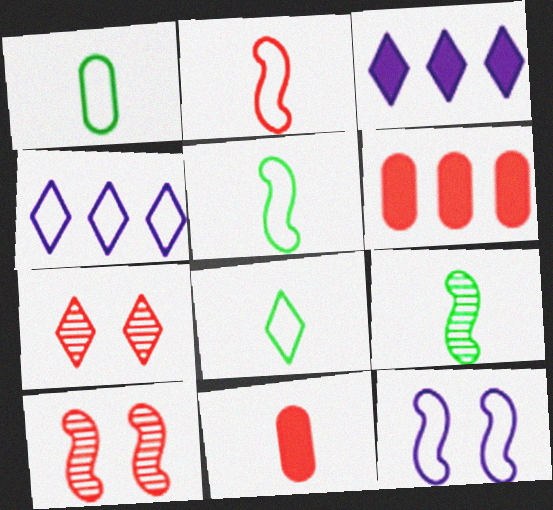[[1, 3, 10], 
[1, 5, 8], 
[2, 6, 7], 
[3, 7, 8]]